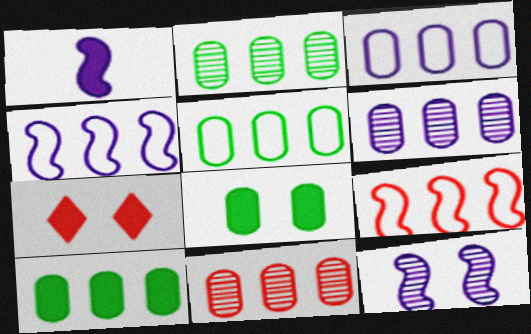[[1, 4, 12], 
[1, 7, 10], 
[2, 5, 10], 
[2, 6, 11], 
[3, 10, 11]]